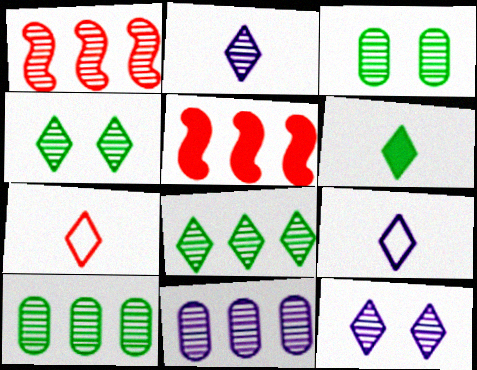[[1, 2, 3], 
[1, 8, 11], 
[2, 6, 7], 
[3, 5, 9]]